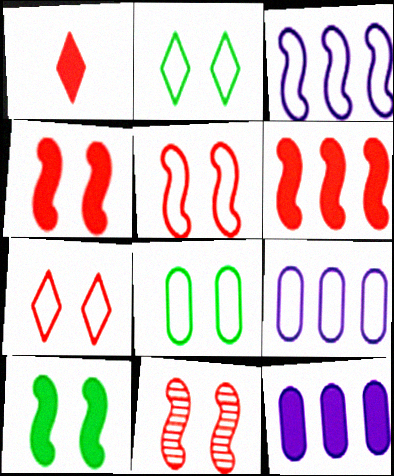[[1, 10, 12], 
[4, 5, 11]]